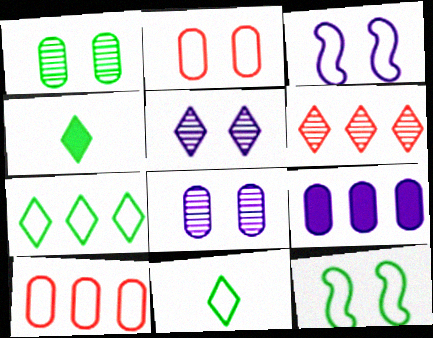[[3, 10, 11]]